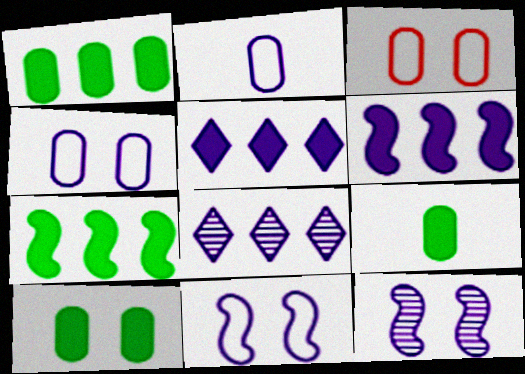[[1, 9, 10], 
[2, 5, 12]]